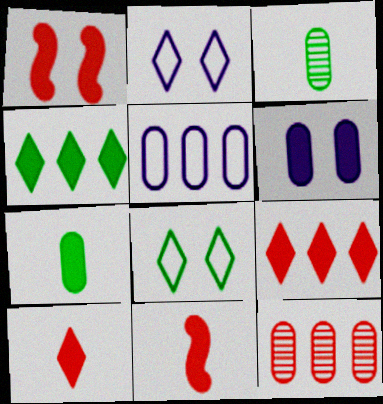[[4, 6, 11]]